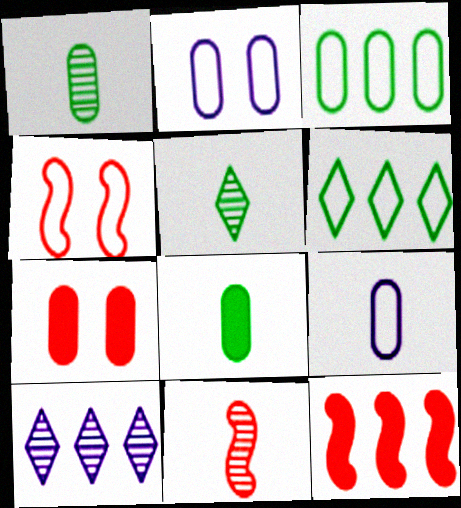[[2, 5, 12], 
[3, 10, 12], 
[4, 6, 9], 
[4, 8, 10], 
[4, 11, 12]]